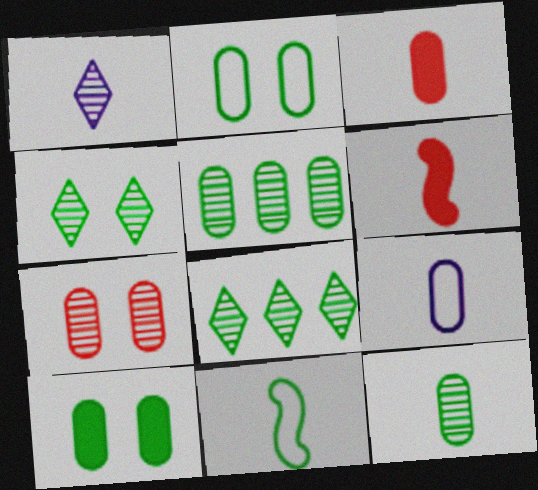[[1, 3, 11], 
[3, 9, 12], 
[8, 10, 11]]